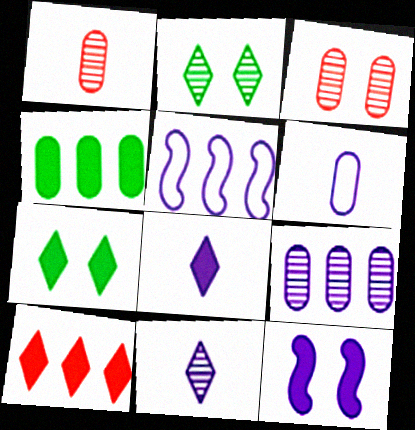[[1, 5, 7], 
[3, 4, 6], 
[7, 8, 10]]